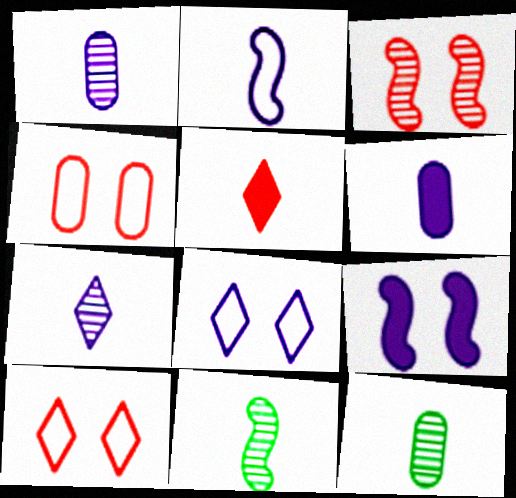[[2, 5, 12], 
[2, 6, 7]]